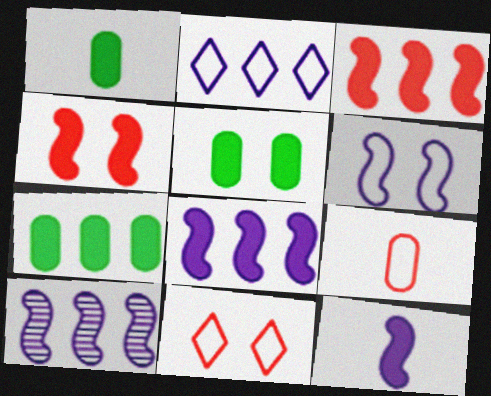[[1, 5, 7], 
[1, 10, 11], 
[6, 10, 12]]